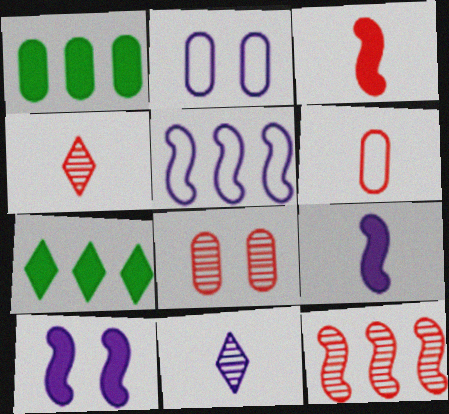[[3, 4, 6], 
[4, 8, 12]]